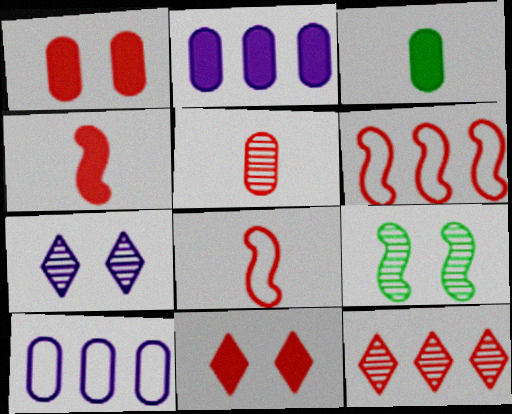[[1, 2, 3], 
[1, 8, 12], 
[3, 6, 7], 
[5, 6, 11]]